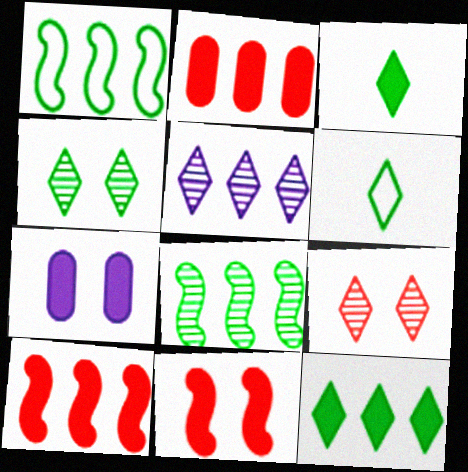[[1, 2, 5], 
[3, 7, 10], 
[4, 6, 12]]